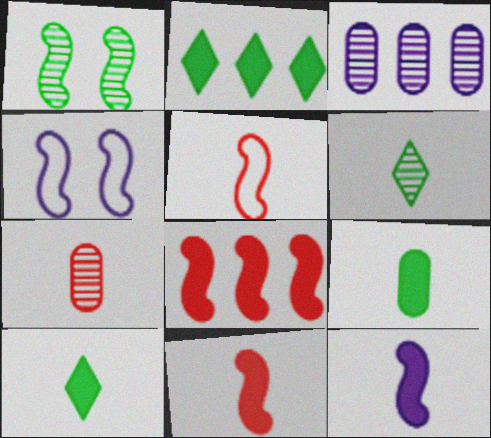[[2, 4, 7]]